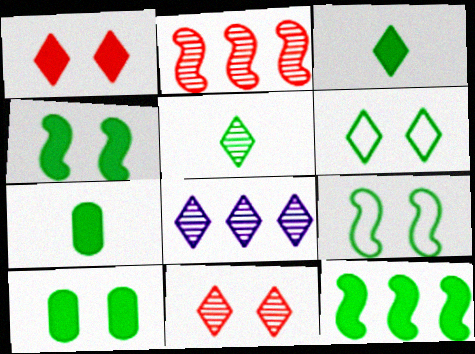[[3, 10, 12], 
[5, 8, 11]]